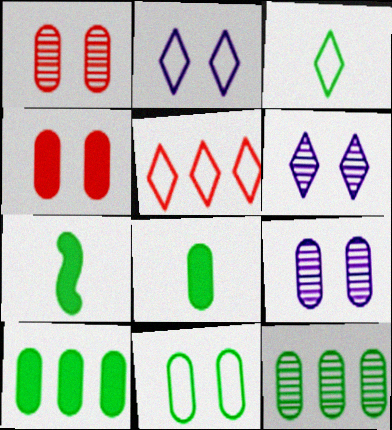[[2, 3, 5], 
[4, 9, 11], 
[5, 7, 9], 
[8, 11, 12]]